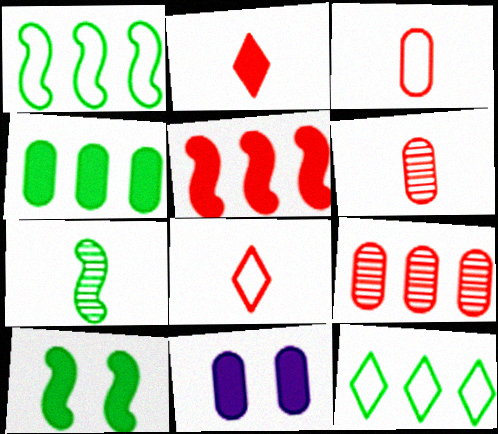[[1, 7, 10]]